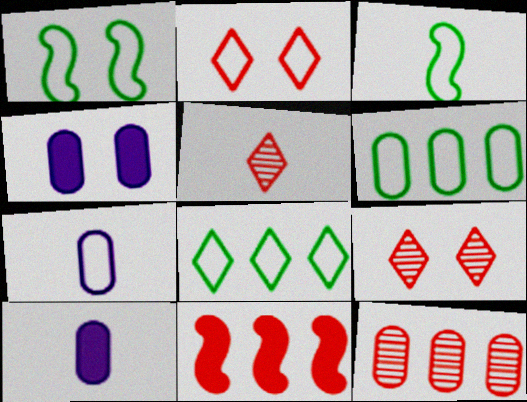[[1, 4, 9], 
[3, 5, 10]]